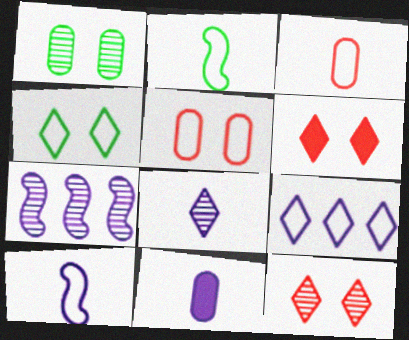[[2, 5, 9], 
[8, 10, 11]]